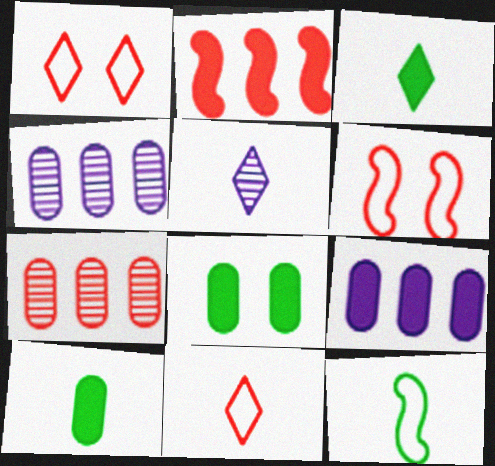[[3, 4, 6], 
[3, 5, 11]]